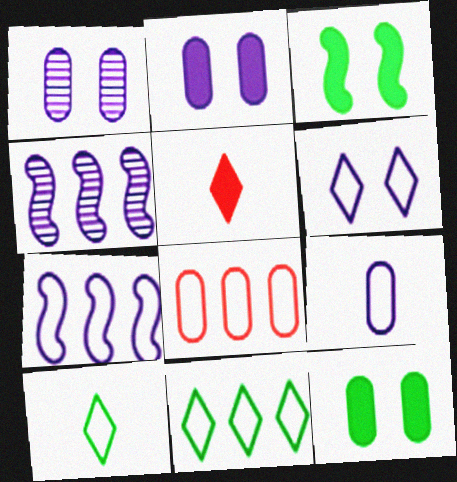[[6, 7, 9], 
[7, 8, 11]]